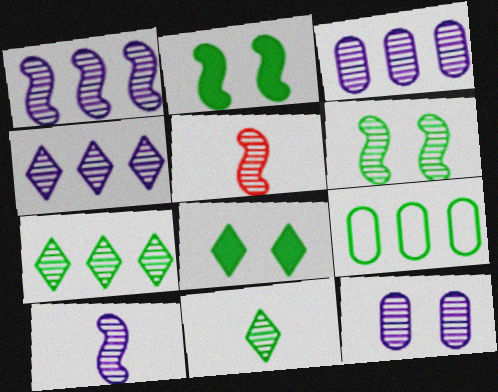[[1, 3, 4], 
[1, 5, 6], 
[2, 9, 11], 
[4, 10, 12], 
[5, 7, 12]]